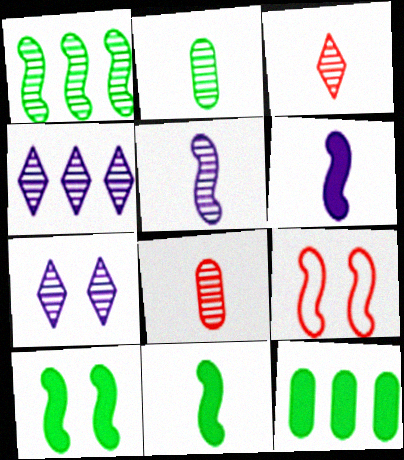[[1, 6, 9], 
[1, 7, 8], 
[2, 3, 5]]